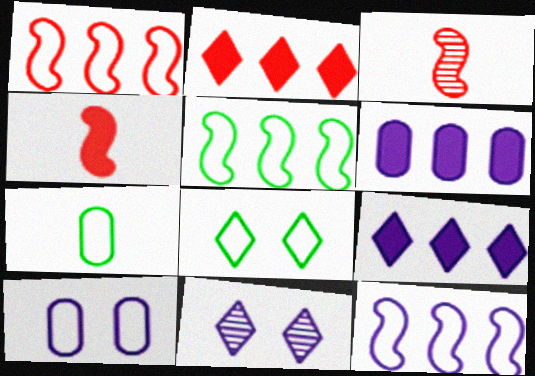[[1, 5, 12], 
[3, 6, 8], 
[5, 7, 8]]